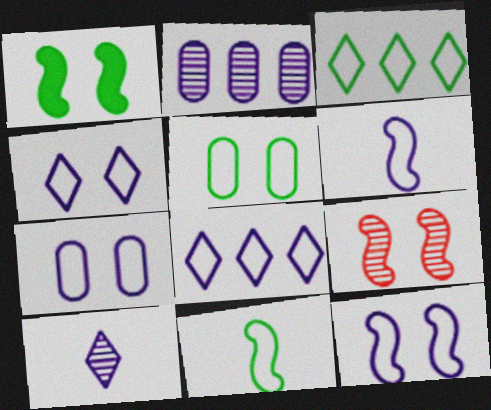[[1, 9, 12], 
[3, 5, 11], 
[4, 7, 12], 
[6, 7, 8]]